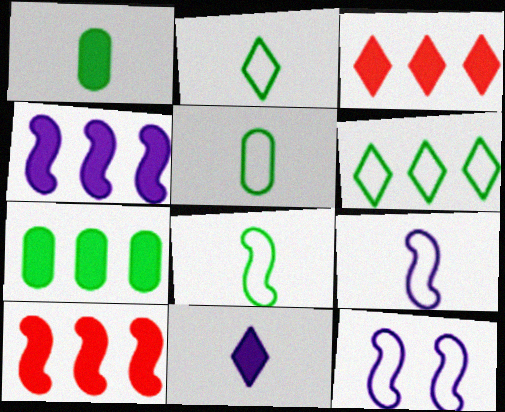[[2, 5, 8], 
[3, 4, 7]]